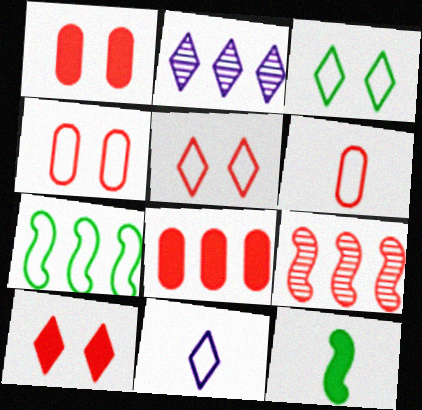[[2, 4, 12], 
[2, 7, 8], 
[4, 7, 11], 
[6, 9, 10]]